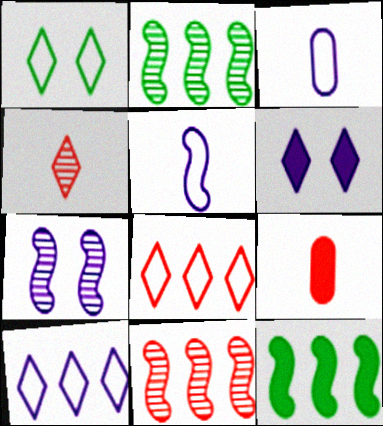[[6, 9, 12]]